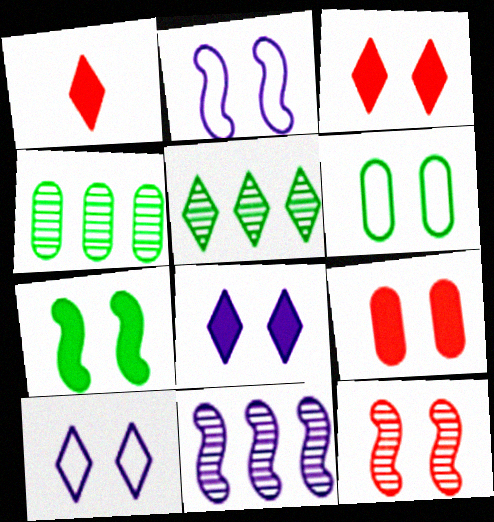[[1, 2, 4], 
[1, 5, 10], 
[1, 6, 11], 
[2, 7, 12], 
[6, 8, 12], 
[7, 8, 9]]